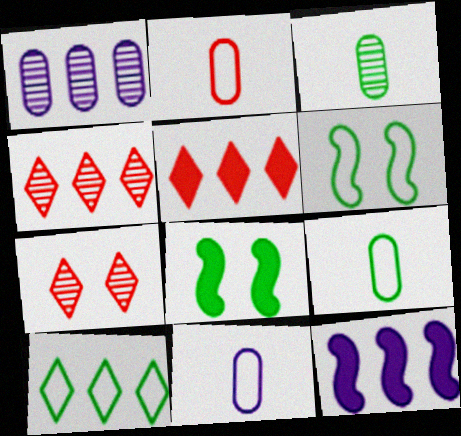[[2, 9, 11], 
[3, 8, 10], 
[4, 8, 11], 
[6, 9, 10], 
[7, 9, 12]]